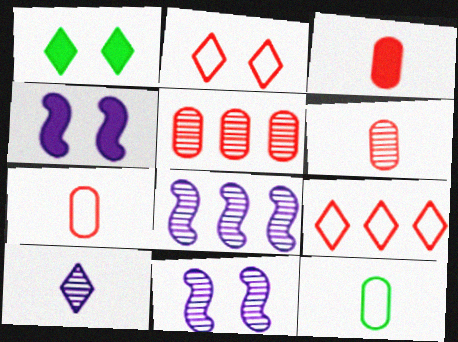[[1, 7, 8], 
[1, 9, 10], 
[3, 6, 7]]